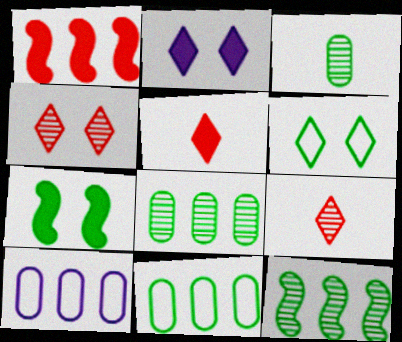[[2, 4, 6], 
[7, 9, 10]]